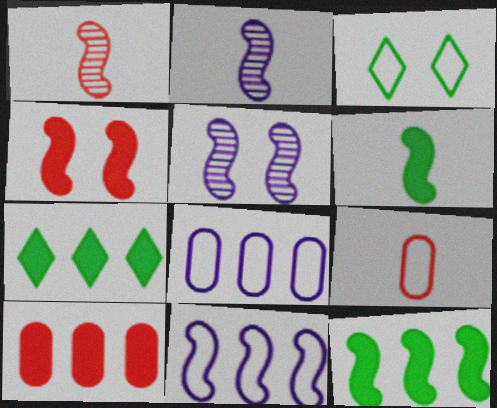[[2, 3, 10], 
[3, 9, 11], 
[5, 7, 9]]